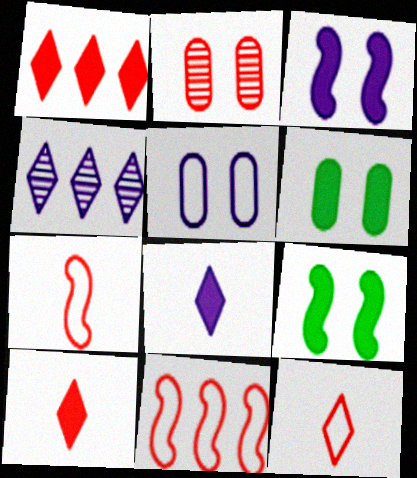[[1, 2, 7], 
[2, 5, 6], 
[2, 10, 11], 
[4, 6, 7]]